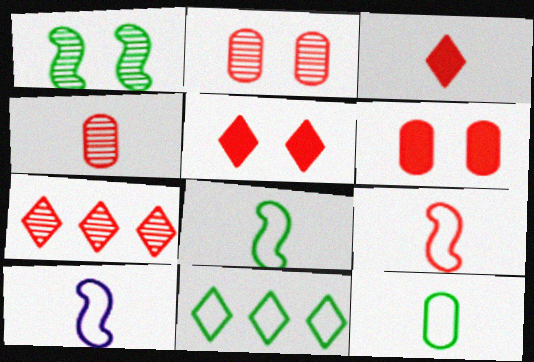[[3, 4, 9], 
[6, 7, 9], 
[8, 9, 10]]